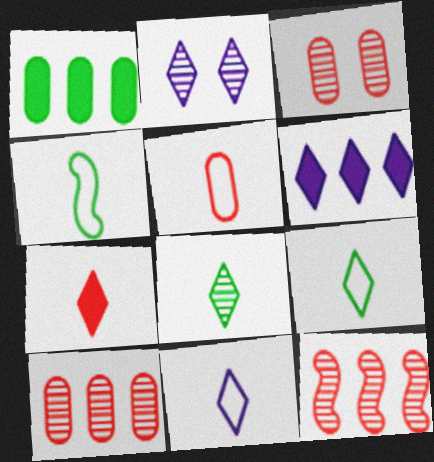[[2, 6, 11], 
[3, 4, 6], 
[4, 5, 11], 
[7, 8, 11]]